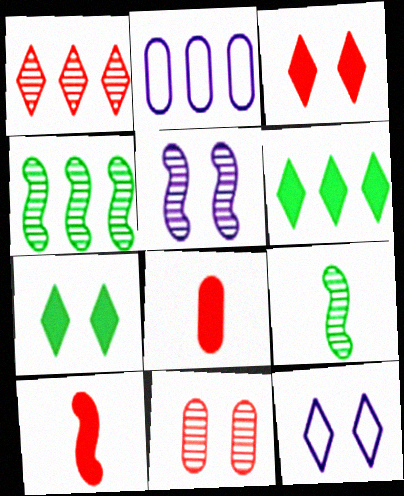[[2, 3, 9], 
[4, 8, 12]]